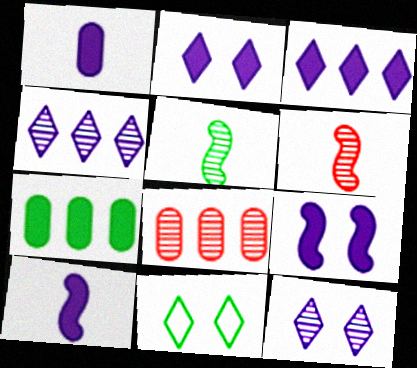[[1, 3, 9], 
[5, 7, 11], 
[5, 8, 12], 
[8, 10, 11]]